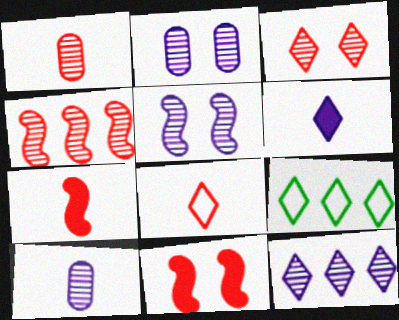[[1, 3, 4], 
[1, 7, 8], 
[2, 7, 9], 
[3, 6, 9], 
[5, 10, 12], 
[9, 10, 11]]